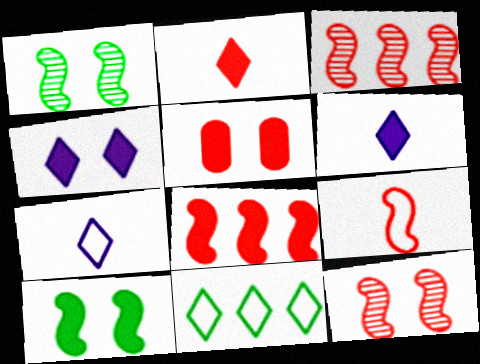[[2, 5, 8], 
[4, 5, 10], 
[8, 9, 12]]